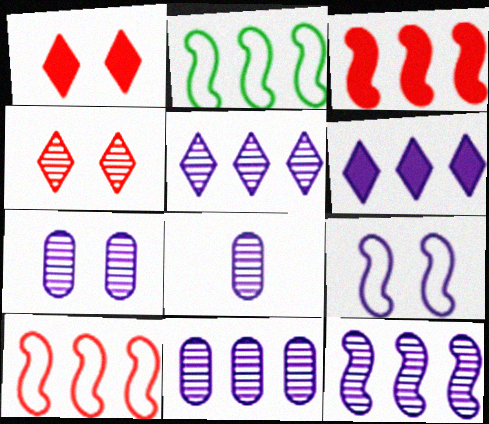[[1, 2, 8], 
[2, 3, 12], 
[5, 11, 12], 
[6, 8, 9], 
[7, 8, 11]]